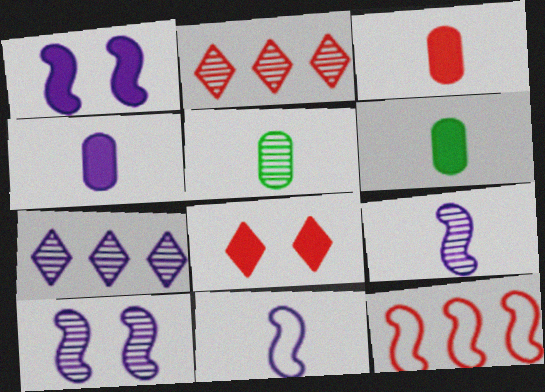[[2, 5, 10], 
[3, 4, 6]]